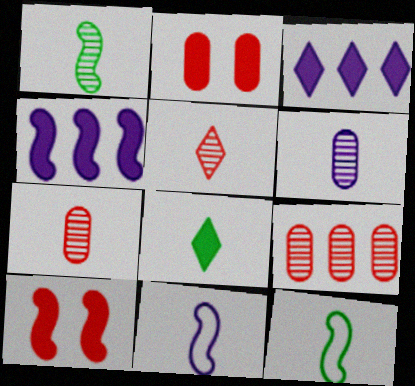[[1, 5, 6], 
[2, 4, 8], 
[7, 8, 11]]